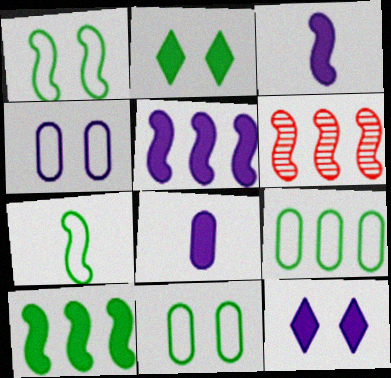[[1, 3, 6], 
[5, 8, 12]]